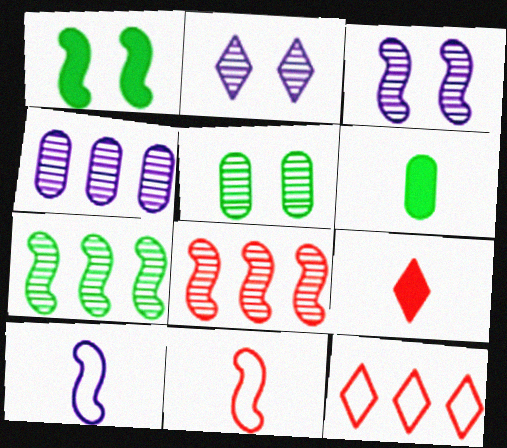[[1, 8, 10], 
[3, 6, 12]]